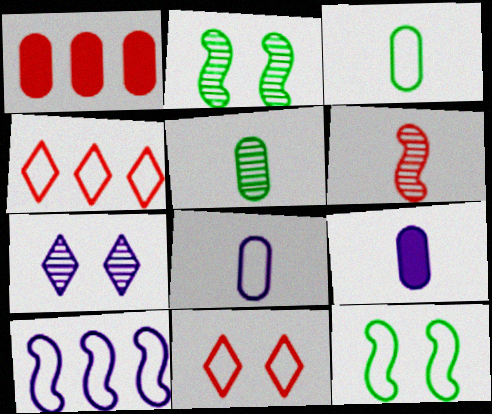[[1, 6, 11], 
[2, 4, 9], 
[3, 10, 11], 
[4, 8, 12], 
[7, 9, 10]]